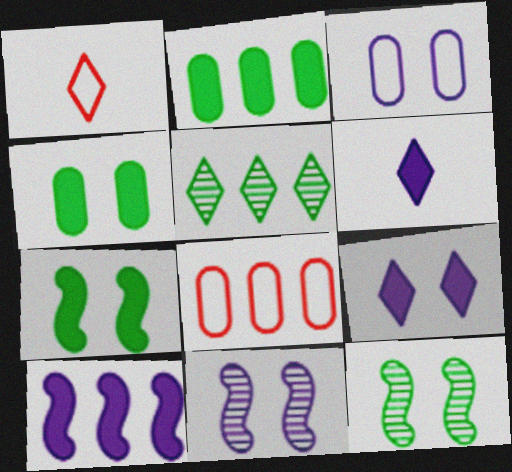[[1, 2, 11], 
[1, 5, 9], 
[3, 9, 11], 
[5, 8, 10], 
[6, 8, 12]]